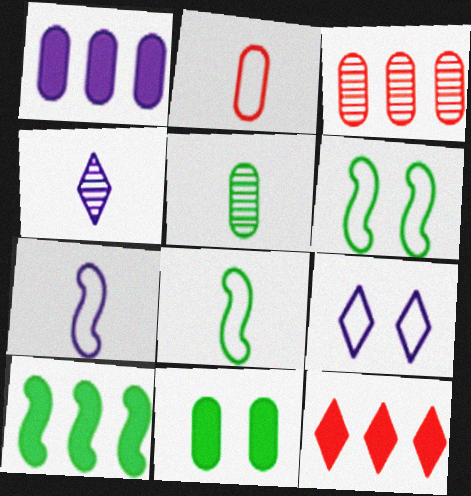[[1, 10, 12]]